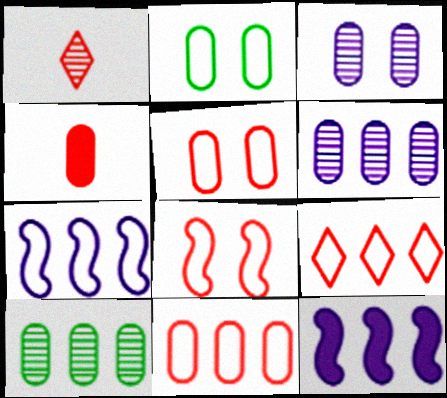[[1, 2, 12], 
[2, 4, 6], 
[9, 10, 12]]